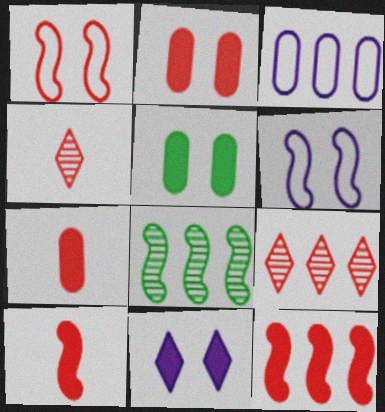[[1, 7, 9], 
[6, 8, 10]]